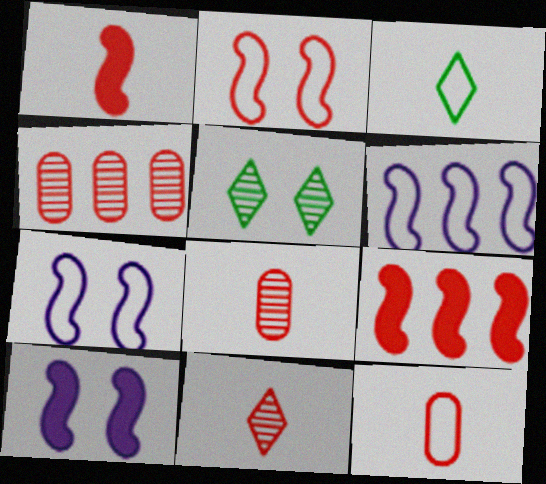[[1, 11, 12], 
[3, 4, 10]]